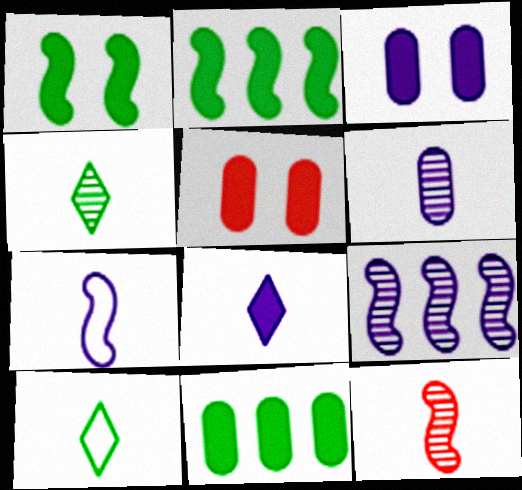[[2, 5, 8], 
[4, 6, 12], 
[5, 9, 10], 
[6, 7, 8]]